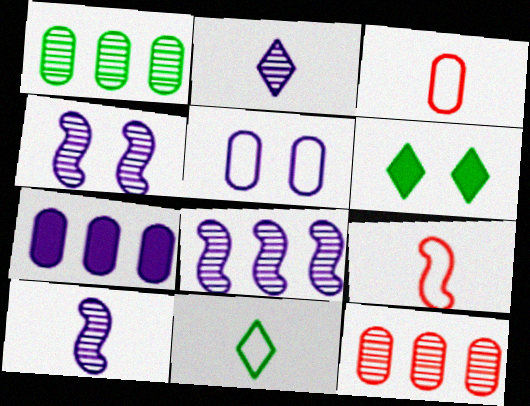[[3, 6, 8], 
[4, 8, 10]]